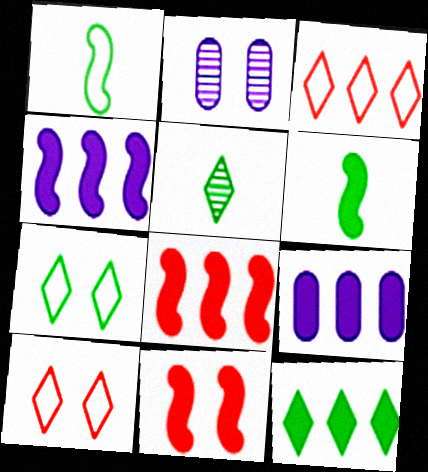[[2, 3, 6], 
[2, 7, 11], 
[4, 6, 11], 
[5, 7, 12], 
[8, 9, 12]]